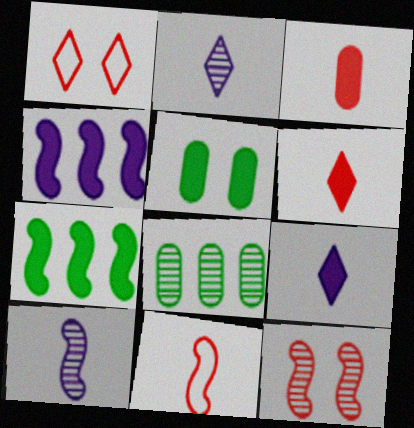[[2, 8, 12], 
[4, 5, 6]]